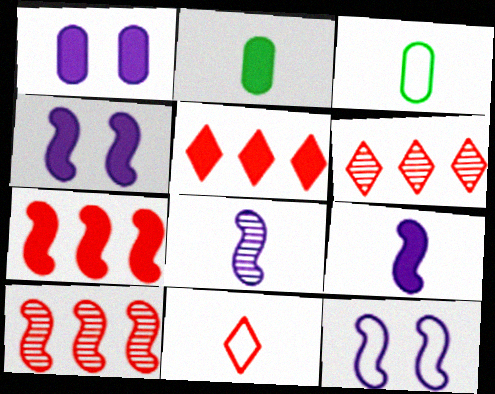[[2, 4, 5], 
[2, 6, 12], 
[2, 8, 11], 
[3, 4, 6]]